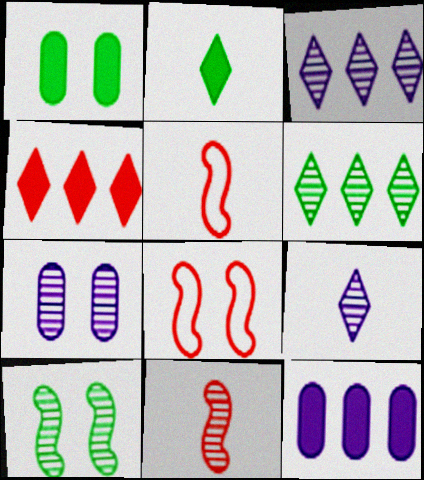[[1, 3, 5], 
[6, 7, 11]]